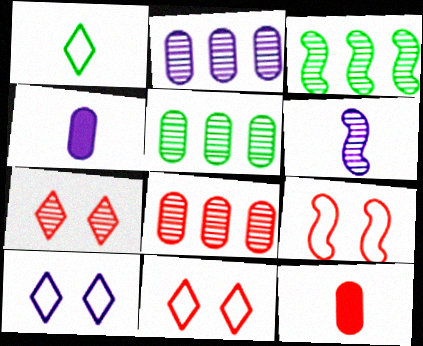[[1, 6, 12], 
[2, 5, 8], 
[3, 4, 11], 
[3, 10, 12], 
[5, 6, 7]]